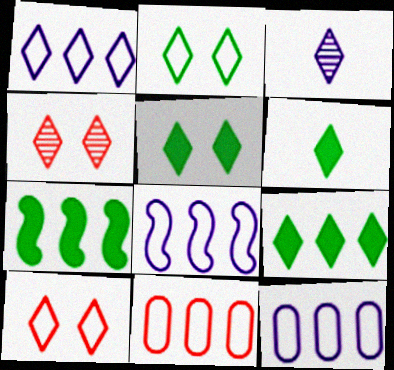[[1, 4, 6], 
[1, 8, 12], 
[3, 9, 10], 
[5, 6, 9]]